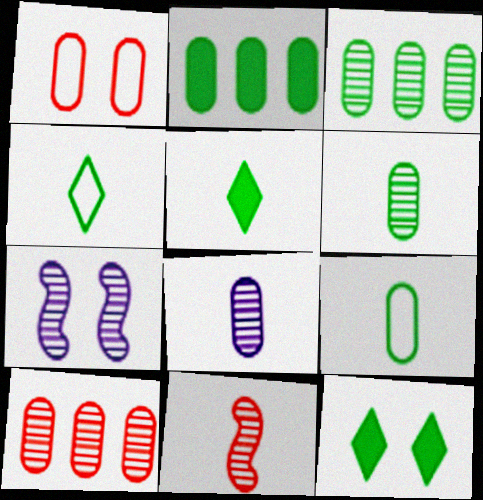[[1, 2, 8], 
[1, 7, 12]]